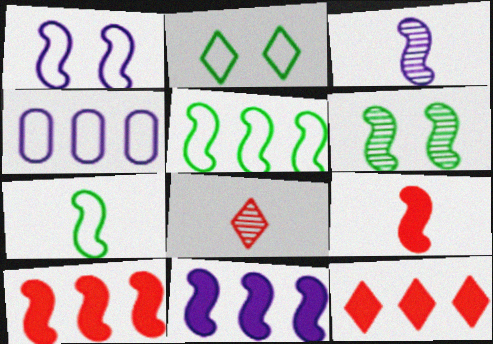[[1, 3, 11], 
[3, 7, 9]]